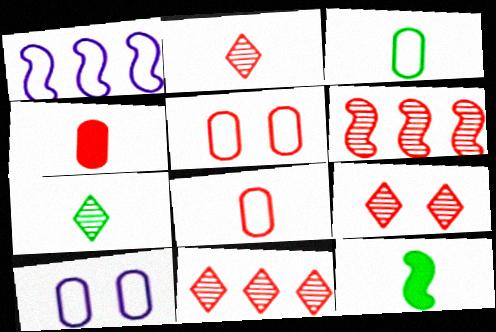[[2, 9, 11], 
[3, 7, 12], 
[10, 11, 12]]